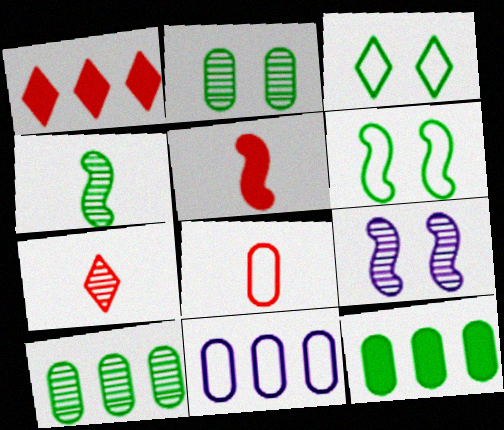[[3, 4, 12], 
[5, 7, 8], 
[7, 9, 10]]